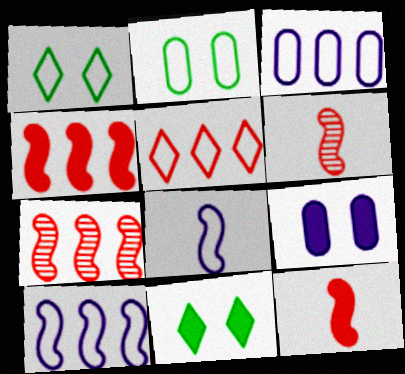[[2, 5, 8], 
[3, 6, 11]]